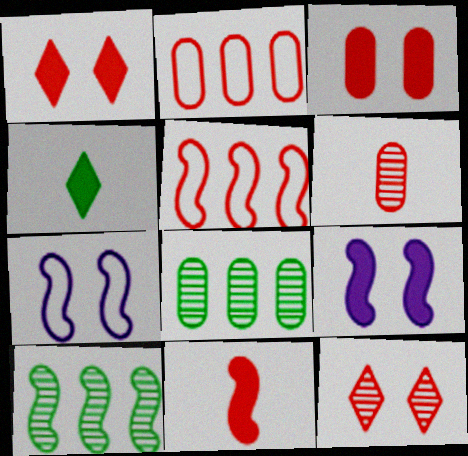[[1, 5, 6], 
[2, 3, 6], 
[2, 11, 12], 
[7, 10, 11]]